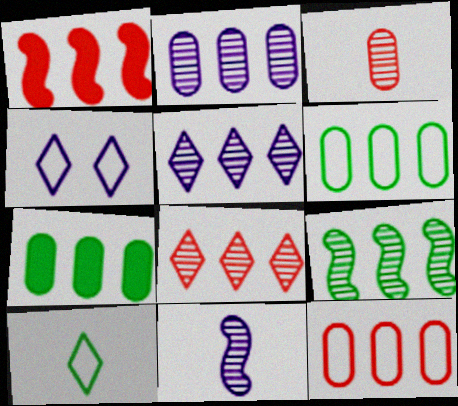[[1, 5, 6], 
[1, 8, 12], 
[2, 7, 12], 
[2, 8, 9]]